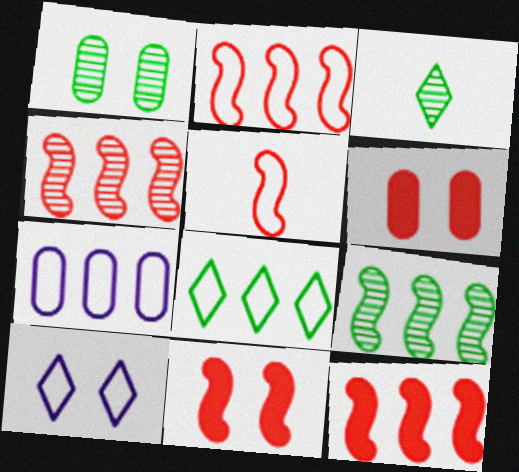[[1, 3, 9], 
[1, 10, 11], 
[2, 4, 12], 
[2, 7, 8], 
[3, 7, 11], 
[4, 5, 11]]